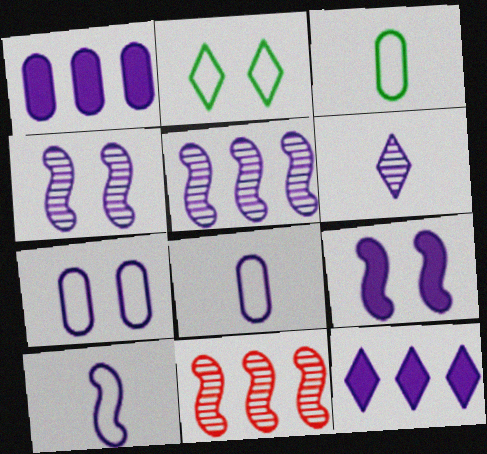[[4, 8, 12], 
[5, 9, 10]]